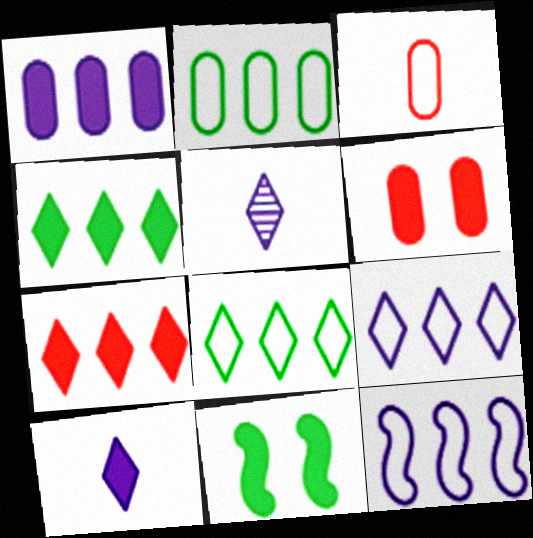[]